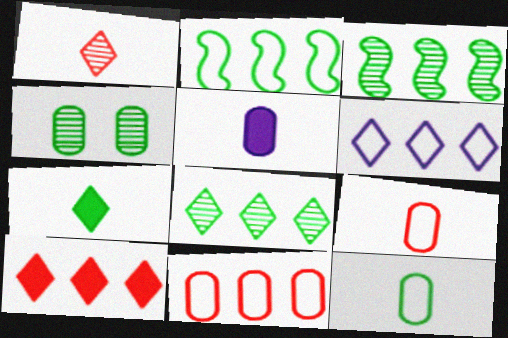[[2, 4, 7], 
[2, 6, 11], 
[4, 5, 11], 
[6, 8, 10]]